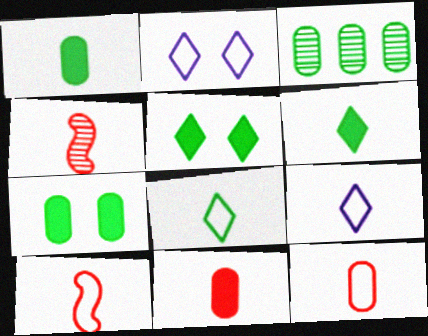[[1, 4, 9]]